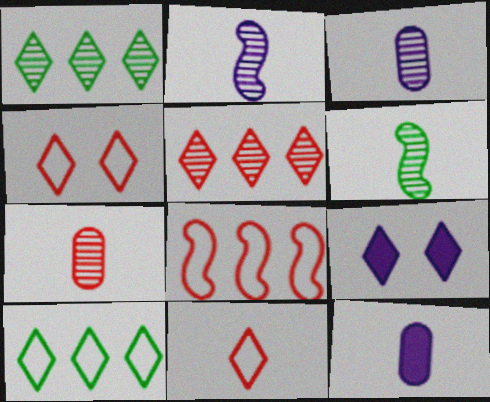[[1, 9, 11], 
[6, 11, 12]]